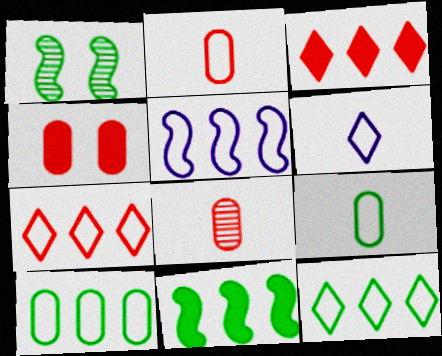[[5, 7, 10]]